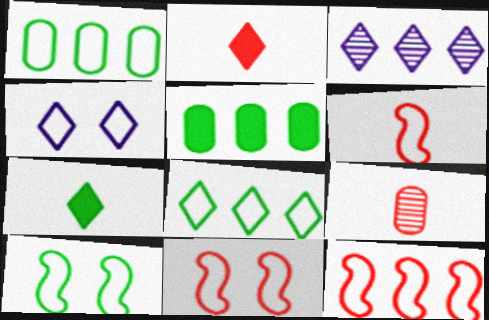[[1, 4, 6], 
[2, 6, 9], 
[3, 5, 12], 
[6, 11, 12]]